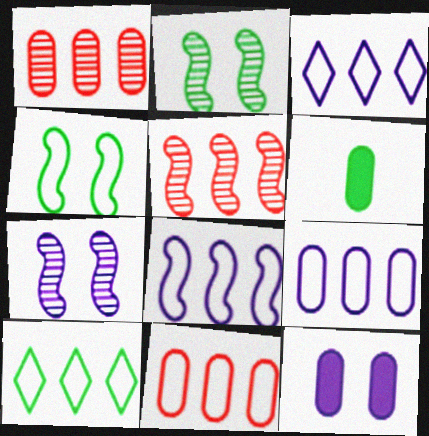[[2, 6, 10], 
[3, 8, 9], 
[8, 10, 11]]